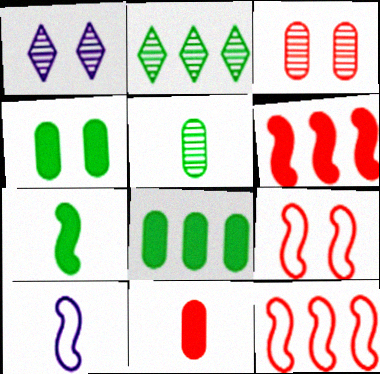[[1, 4, 9]]